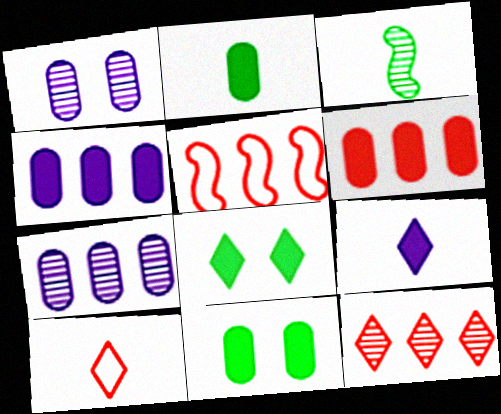[[1, 3, 12], 
[5, 6, 12]]